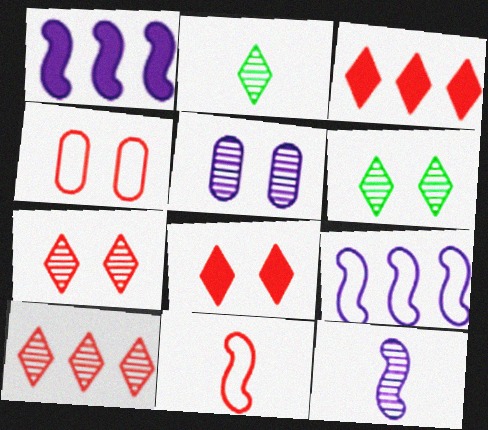[[1, 2, 4]]